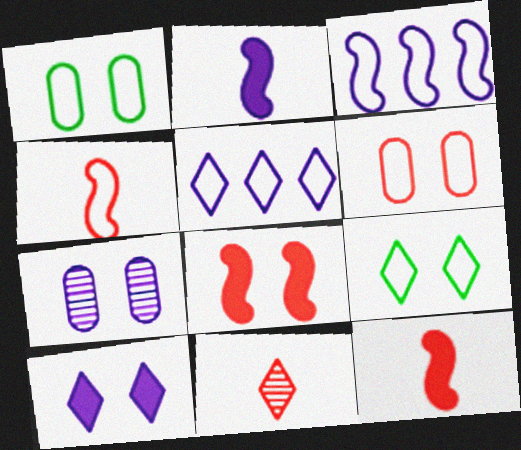[[1, 4, 5], 
[2, 5, 7], 
[7, 8, 9]]